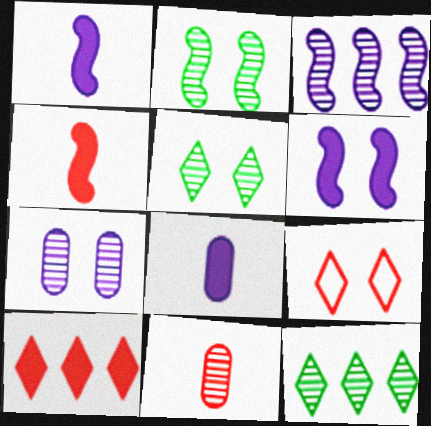[[3, 5, 11]]